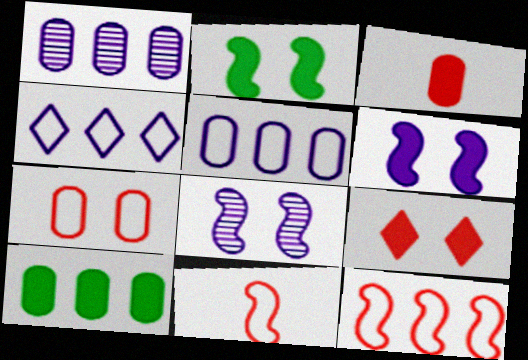[]